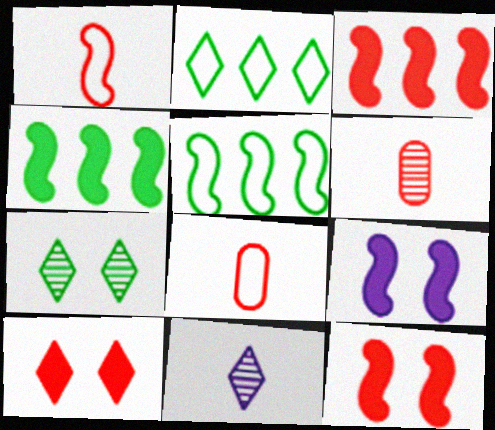[[2, 6, 9], 
[2, 10, 11]]